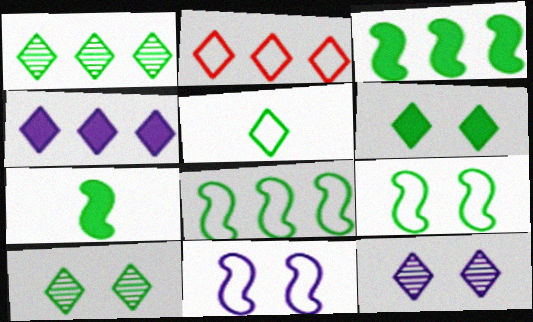[[1, 2, 4], 
[1, 5, 6]]